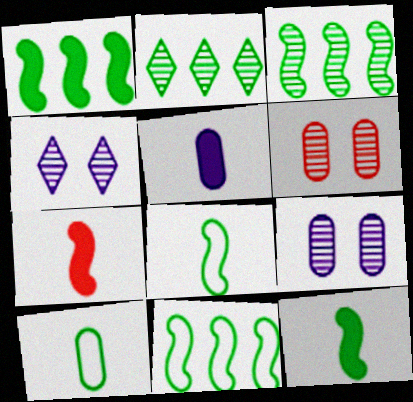[[1, 3, 11]]